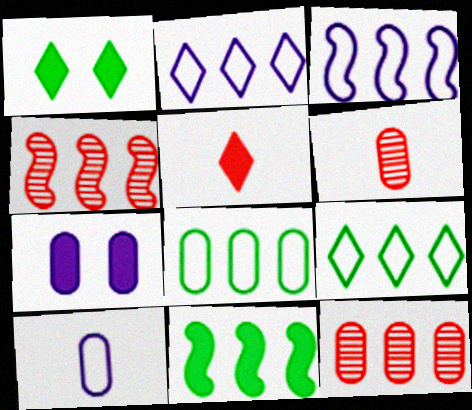[[1, 3, 6], 
[1, 4, 10], 
[2, 11, 12], 
[3, 4, 11], 
[5, 7, 11], 
[6, 7, 8]]